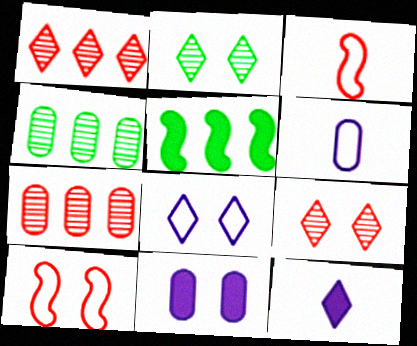[[2, 10, 11], 
[4, 10, 12], 
[5, 6, 9]]